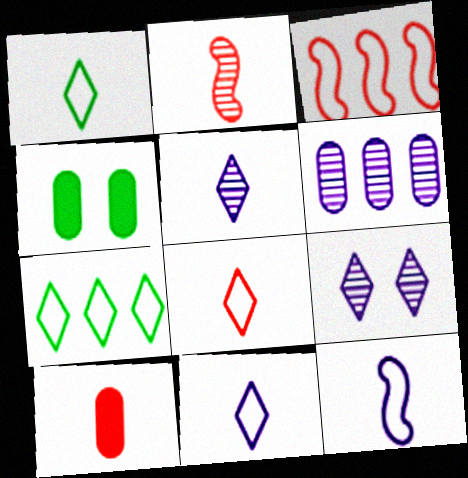[[1, 8, 11], 
[2, 8, 10], 
[3, 4, 5]]